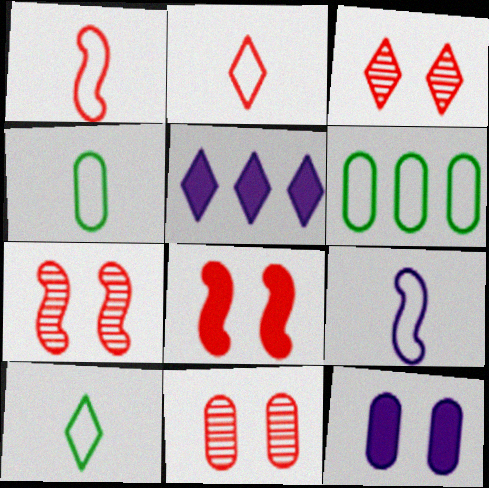[[2, 4, 9], 
[3, 5, 10], 
[3, 7, 11], 
[4, 5, 7]]